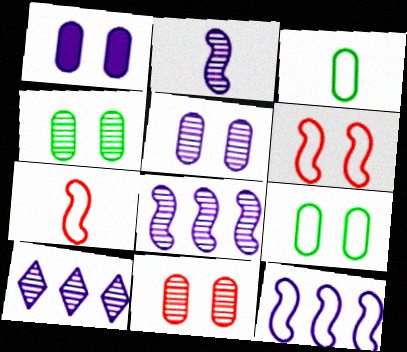[[1, 9, 11], 
[2, 5, 10], 
[4, 5, 11]]